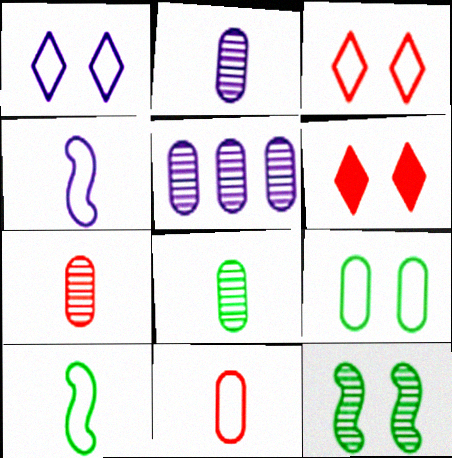[[2, 7, 8], 
[5, 6, 10]]